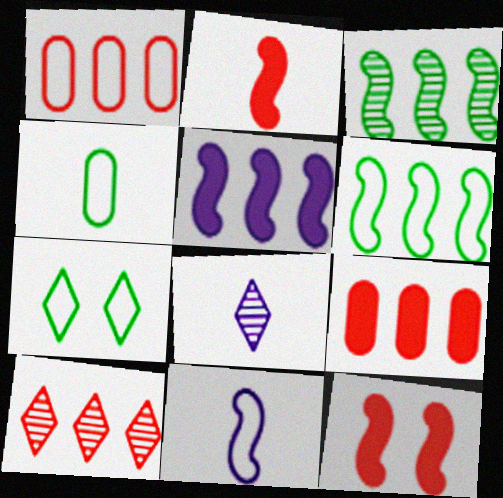[[1, 7, 11], 
[2, 4, 8], 
[3, 11, 12], 
[4, 6, 7]]